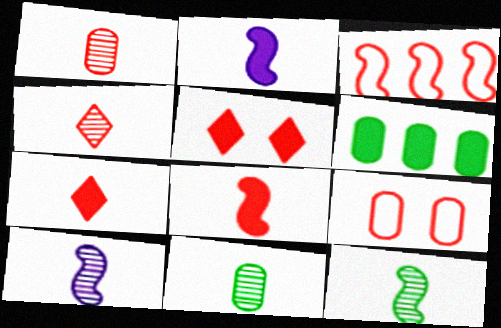[[1, 3, 5], 
[2, 5, 6], 
[4, 10, 11]]